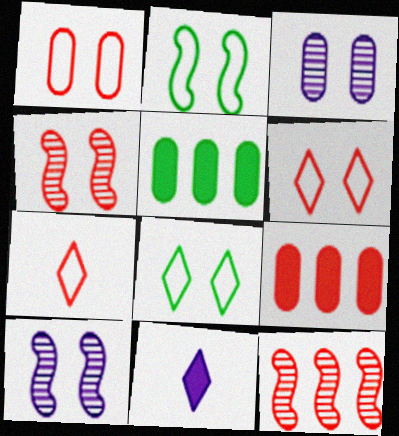[[4, 7, 9], 
[5, 7, 10]]